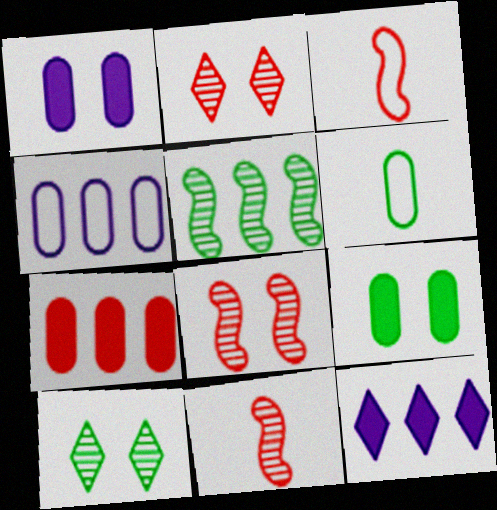[[2, 3, 7], 
[6, 8, 12]]